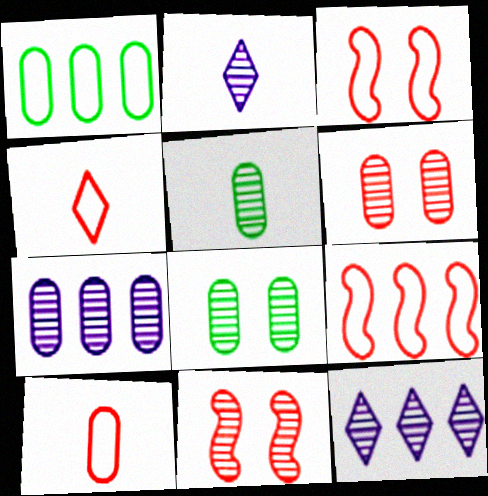[[5, 6, 7], 
[5, 11, 12]]